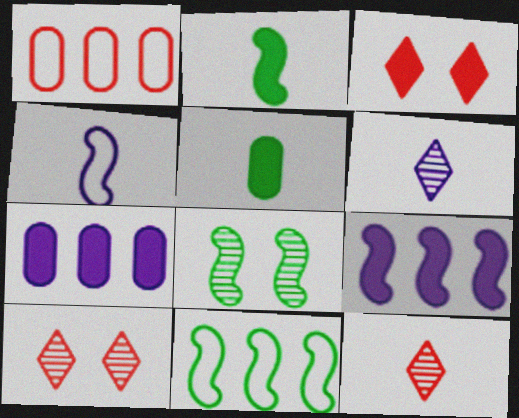[[2, 3, 7], 
[2, 8, 11], 
[3, 5, 9], 
[4, 5, 12]]